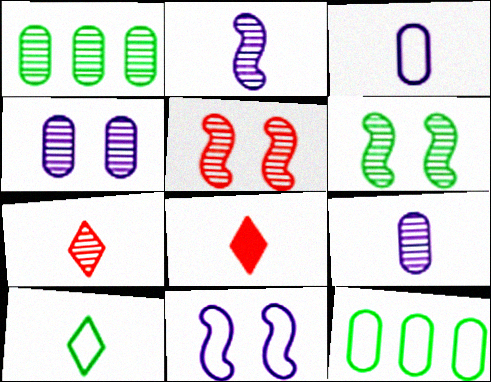[[1, 8, 11]]